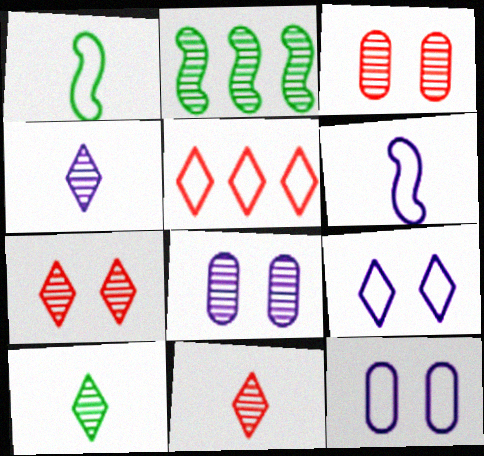[[1, 5, 12], 
[2, 3, 4], 
[2, 8, 11], 
[4, 10, 11]]